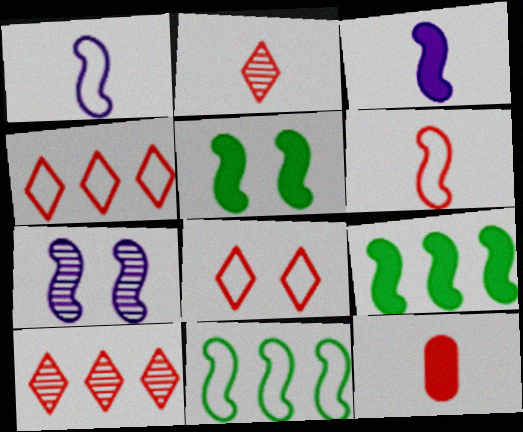[[2, 6, 12], 
[6, 7, 9]]